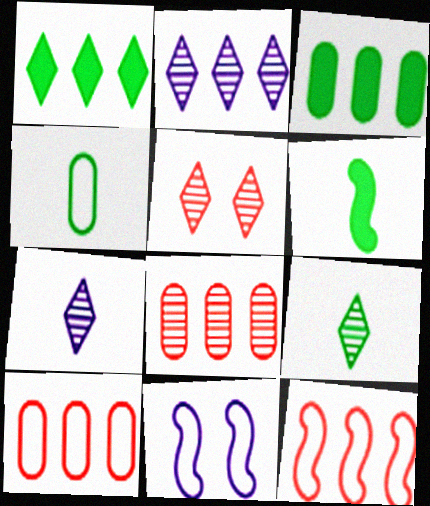[[2, 3, 12], 
[2, 5, 9], 
[4, 6, 9]]